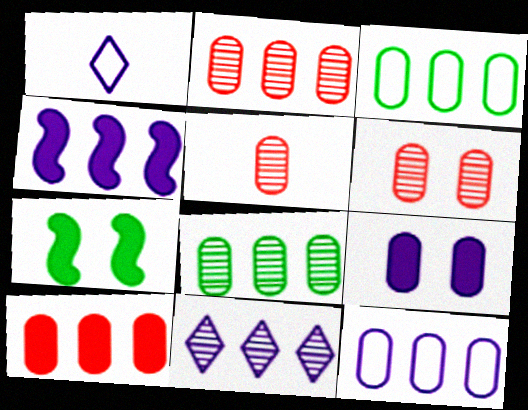[[1, 2, 7], 
[2, 5, 6], 
[3, 5, 9], 
[4, 11, 12], 
[8, 10, 12]]